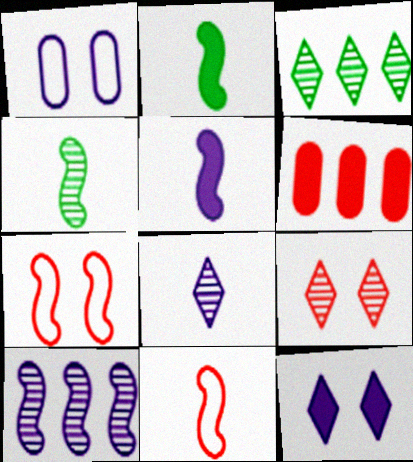[[2, 6, 12], 
[2, 7, 10], 
[3, 8, 9], 
[4, 5, 11], 
[6, 9, 11]]